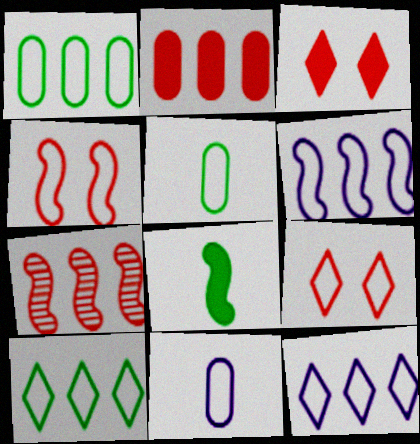[[4, 5, 12], 
[4, 10, 11], 
[5, 6, 9]]